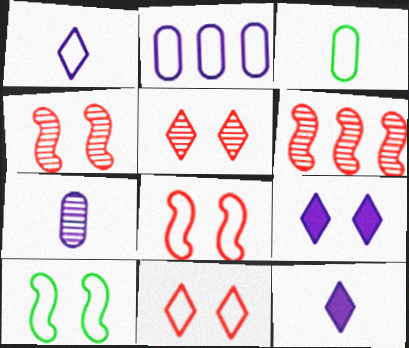[[3, 6, 9]]